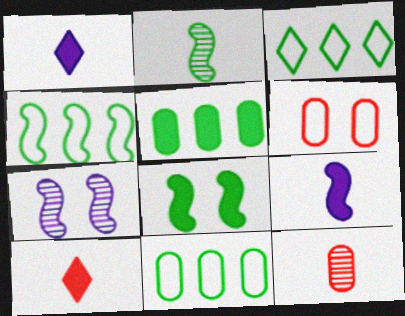[[2, 4, 8], 
[3, 4, 11], 
[7, 10, 11]]